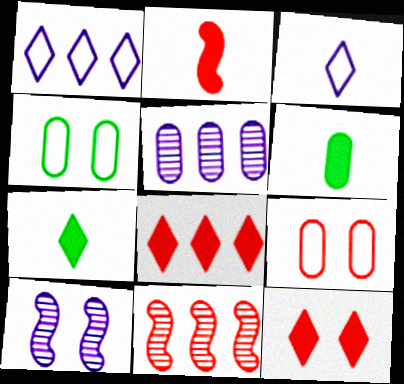[[4, 10, 12], 
[5, 6, 9]]